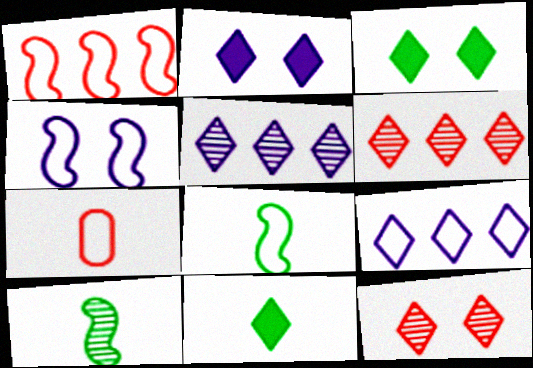[[1, 4, 8], 
[9, 11, 12]]